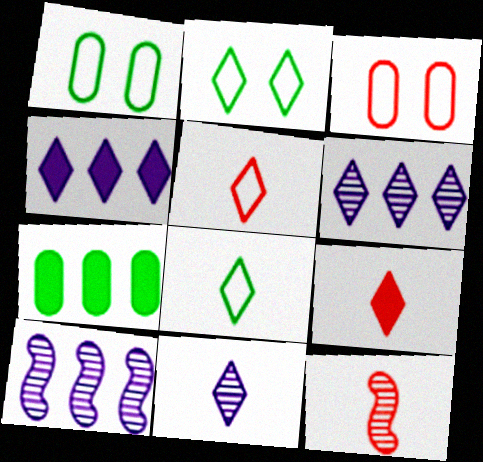[[1, 4, 12], 
[1, 9, 10], 
[2, 6, 9], 
[8, 9, 11]]